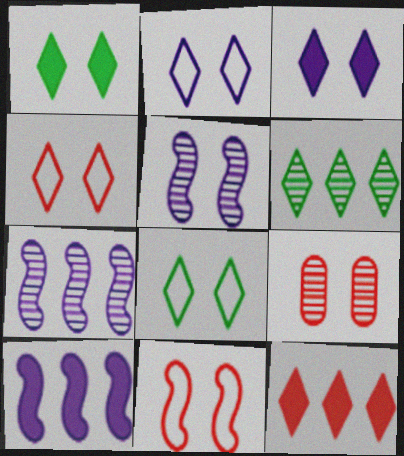[[2, 4, 8]]